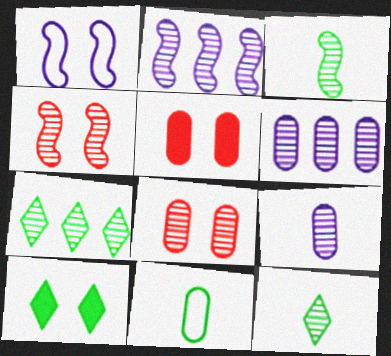[[1, 8, 10], 
[2, 3, 4], 
[2, 8, 12], 
[4, 6, 12], 
[4, 7, 9], 
[5, 6, 11]]